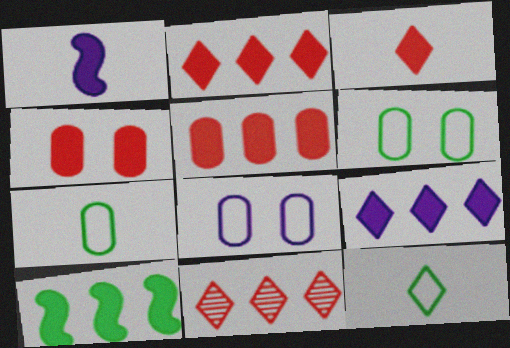[[1, 6, 11], 
[5, 9, 10]]